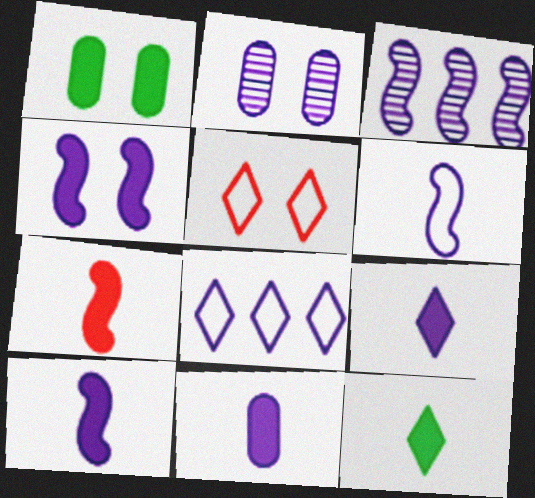[[2, 8, 10], 
[3, 4, 6], 
[7, 11, 12], 
[9, 10, 11]]